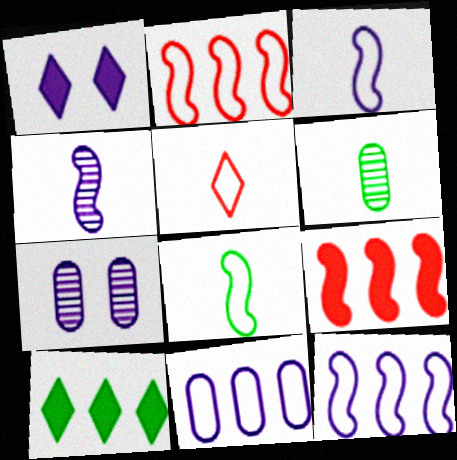[[1, 2, 6], 
[1, 4, 11]]